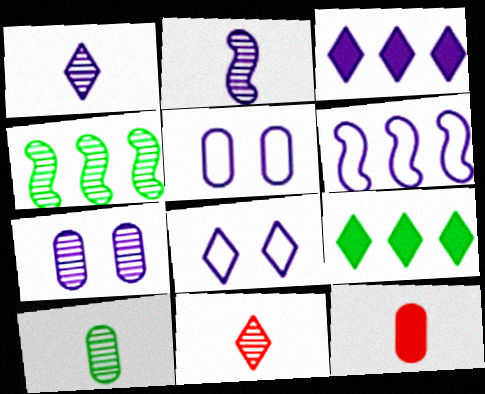[[1, 3, 8], 
[2, 3, 5], 
[2, 10, 11], 
[4, 7, 11], 
[4, 8, 12], 
[8, 9, 11]]